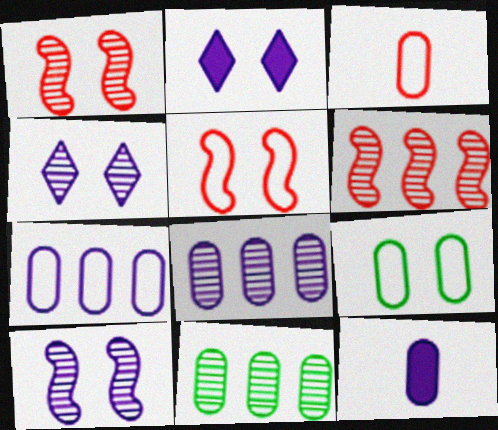[[1, 2, 9], 
[3, 7, 9]]